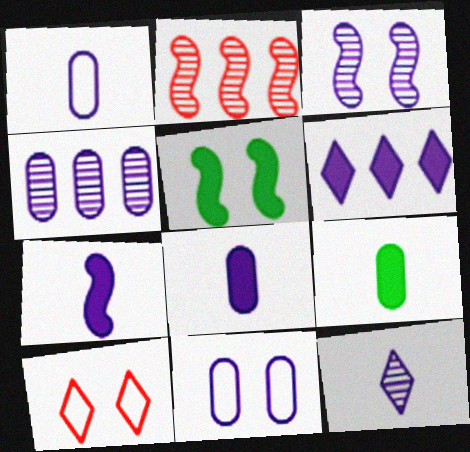[[1, 3, 6], 
[1, 7, 12], 
[3, 4, 12], 
[4, 8, 11]]